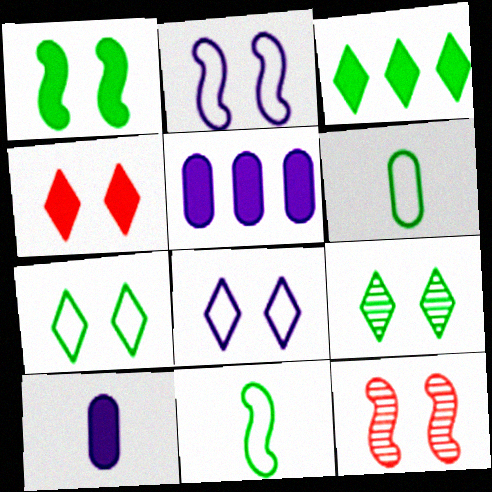[[1, 2, 12], 
[4, 8, 9]]